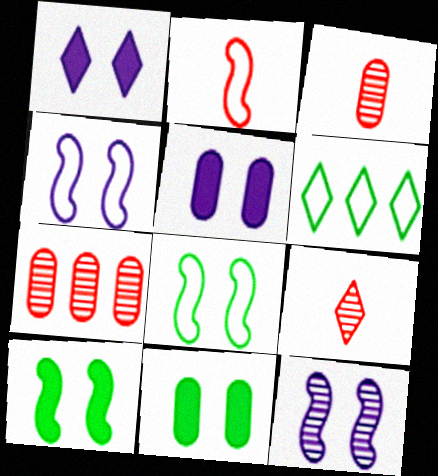[[1, 6, 9]]